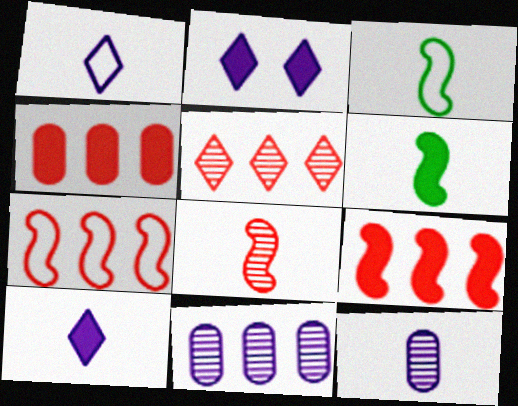[[2, 4, 6], 
[4, 5, 7]]